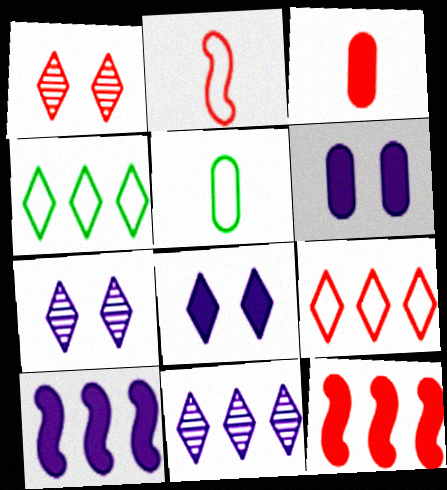[[1, 5, 10], 
[5, 7, 12]]